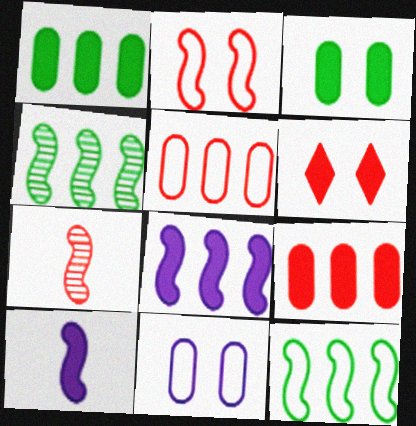[[1, 6, 10], 
[2, 4, 10], 
[5, 6, 7]]